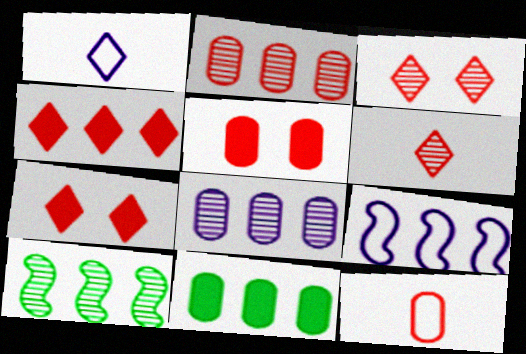[[1, 5, 10], 
[2, 5, 12]]